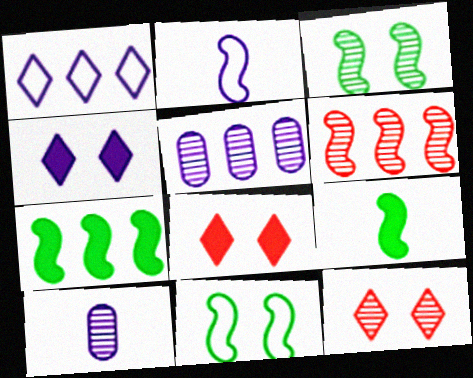[[2, 4, 5]]